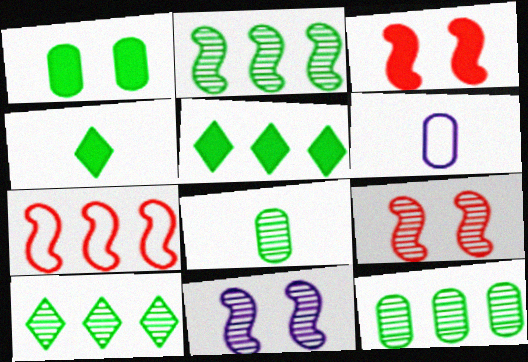[[2, 10, 12], 
[3, 6, 10], 
[5, 6, 9]]